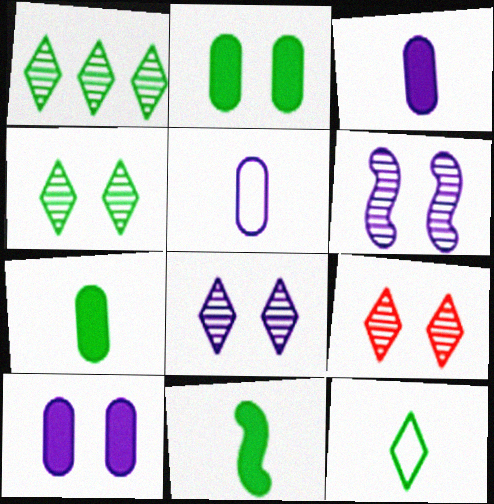[[4, 8, 9]]